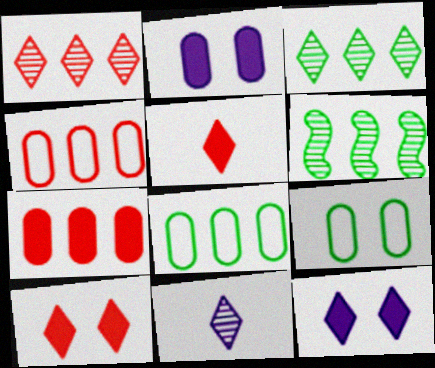[]